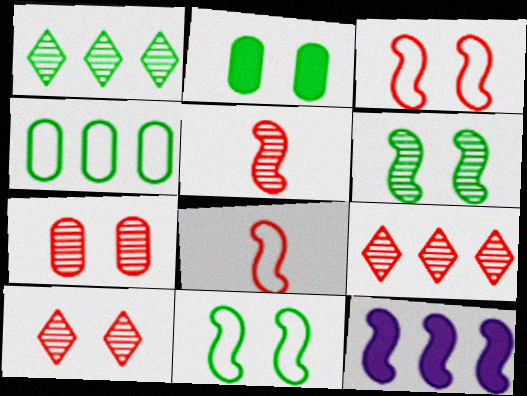[[4, 9, 12], 
[5, 7, 9], 
[5, 11, 12], 
[6, 8, 12]]